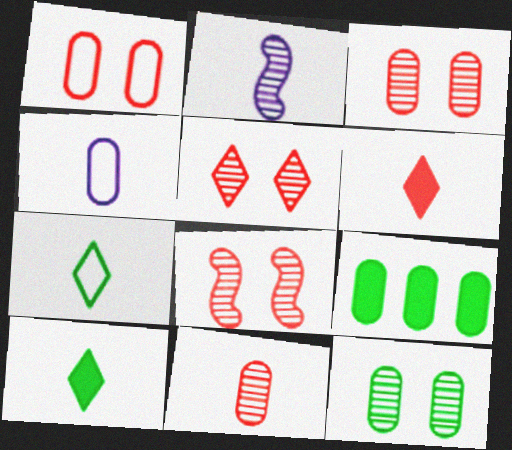[[3, 4, 9], 
[3, 5, 8]]